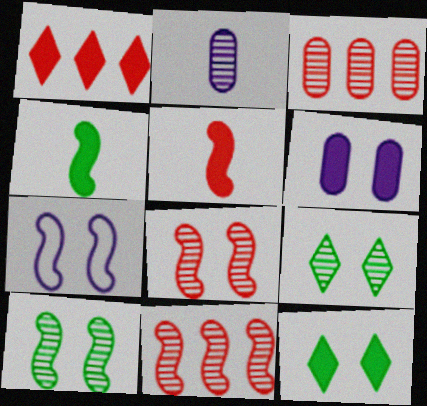[[1, 4, 6], 
[2, 9, 11], 
[4, 7, 11]]